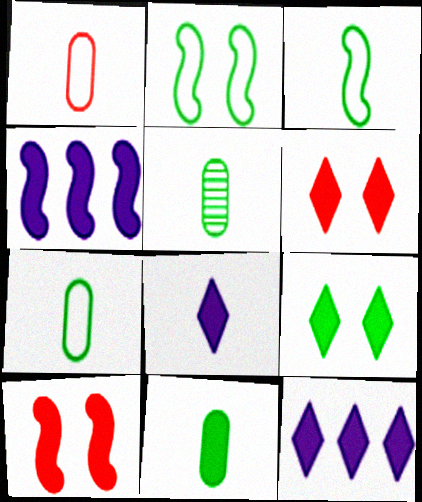[[4, 6, 11], 
[5, 7, 11], 
[10, 11, 12]]